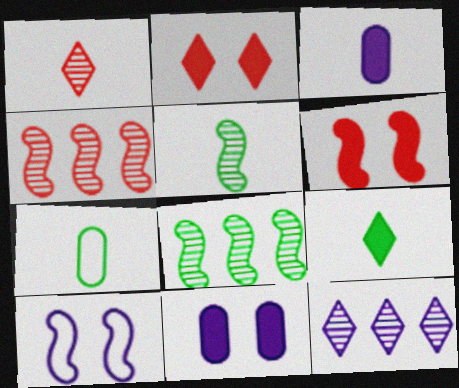[[3, 10, 12], 
[5, 7, 9], 
[6, 7, 12]]